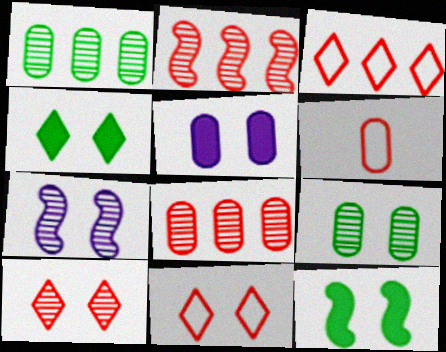[[1, 5, 6], 
[7, 9, 10]]